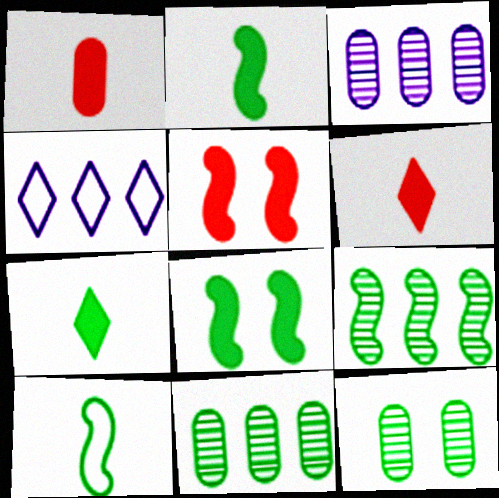[[8, 9, 10]]